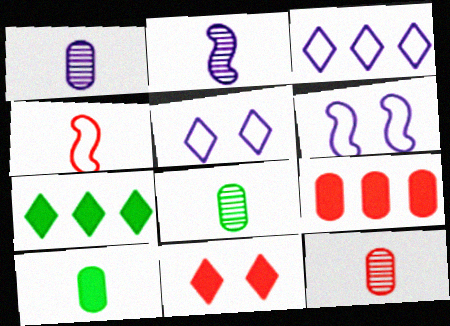[[1, 8, 12], 
[6, 7, 12]]